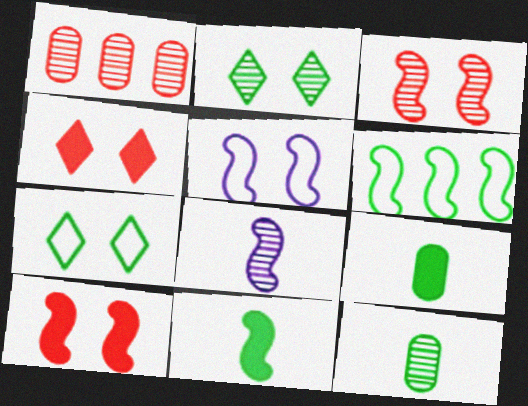[[1, 2, 8], 
[2, 6, 9], 
[6, 8, 10]]